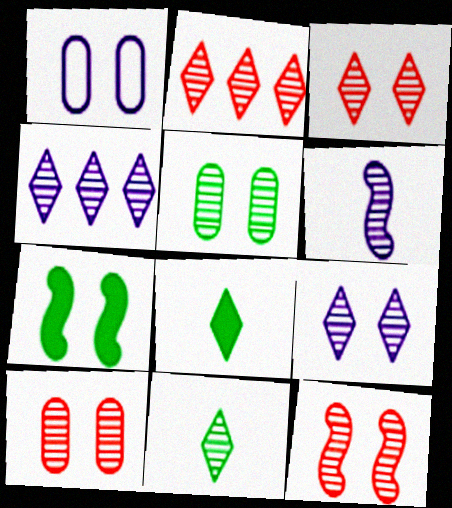[[1, 3, 7], 
[2, 5, 6], 
[2, 9, 11], 
[3, 4, 11], 
[3, 10, 12], 
[5, 9, 12]]